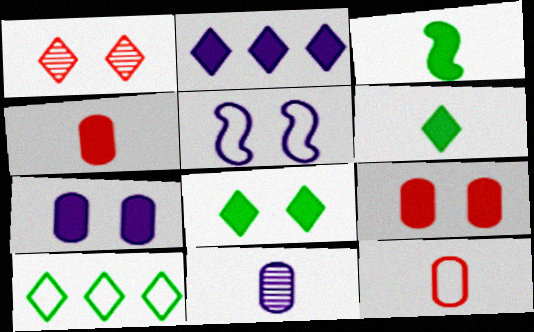[[2, 3, 9], 
[2, 5, 11], 
[5, 10, 12]]